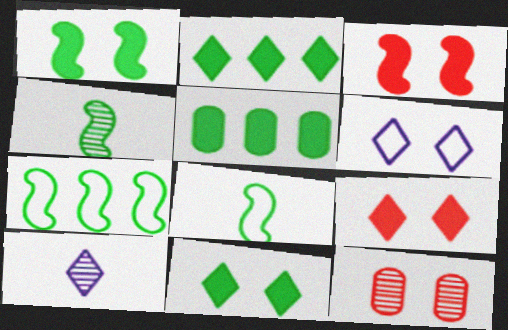[[1, 4, 7], 
[1, 6, 12]]